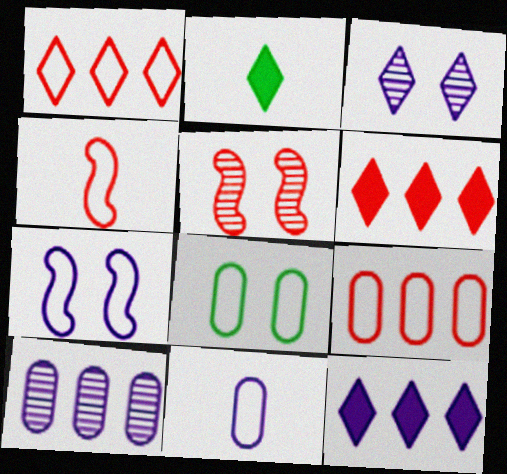[[1, 2, 3], 
[8, 9, 11]]